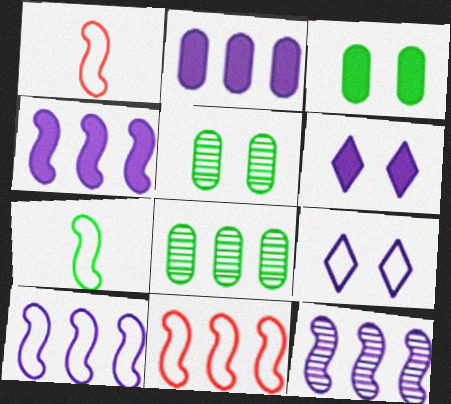[[1, 6, 8], 
[4, 10, 12]]